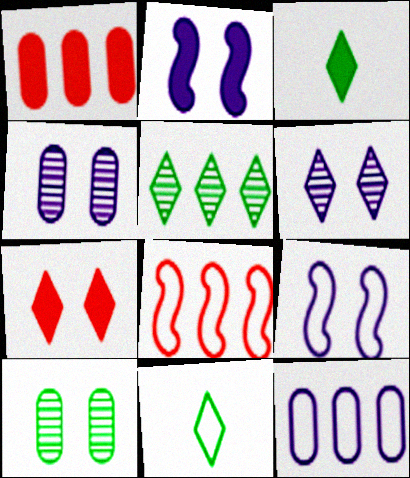[[1, 2, 3], 
[3, 4, 8], 
[7, 9, 10]]